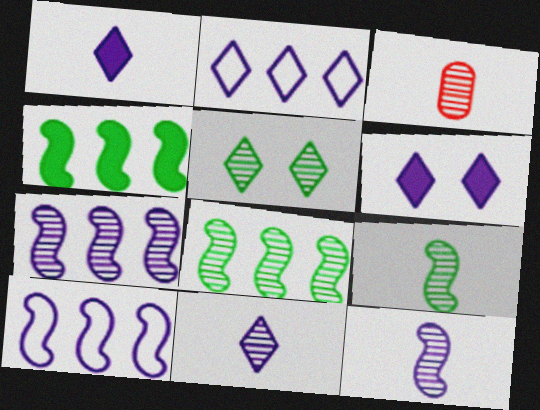[[2, 6, 11], 
[3, 5, 7], 
[3, 9, 11]]